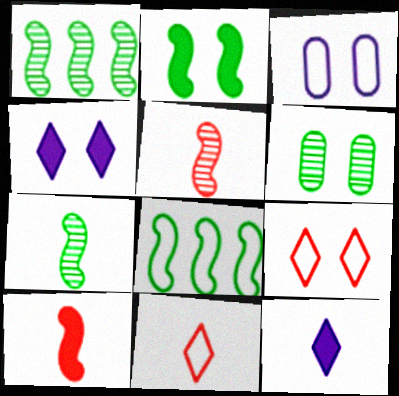[[2, 7, 8], 
[3, 8, 11]]